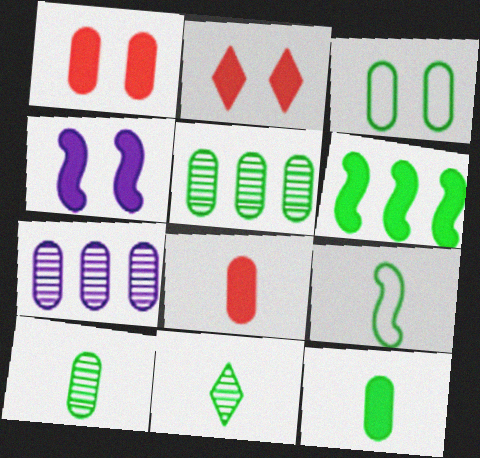[[2, 7, 9], 
[3, 5, 12], 
[3, 6, 11], 
[3, 7, 8], 
[9, 11, 12]]